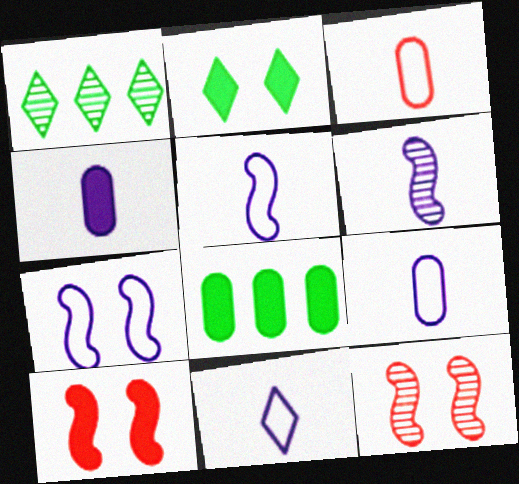[[1, 9, 10], 
[4, 6, 11], 
[5, 9, 11], 
[8, 11, 12]]